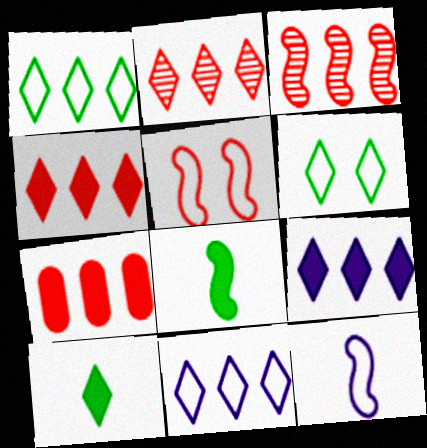[[1, 2, 9]]